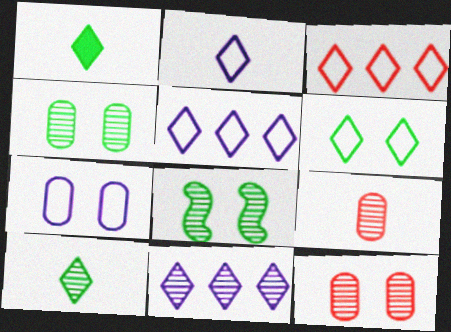[[2, 3, 6], 
[8, 9, 11]]